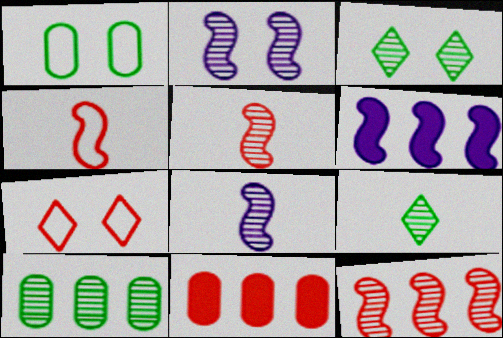[[5, 7, 11]]